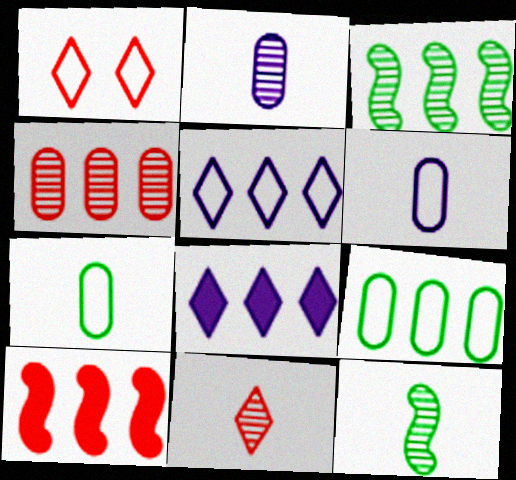[[2, 11, 12]]